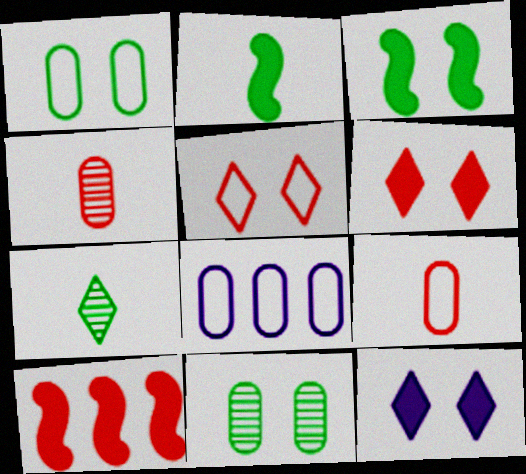[[1, 8, 9], 
[4, 5, 10]]